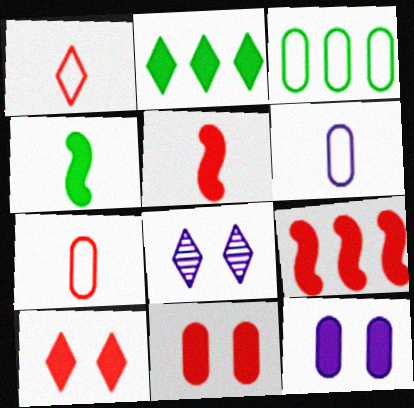[[1, 2, 8], 
[2, 5, 12], 
[3, 5, 8]]